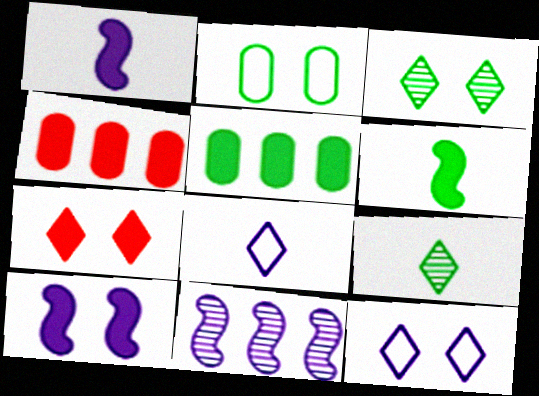[[1, 5, 7], 
[3, 7, 12]]